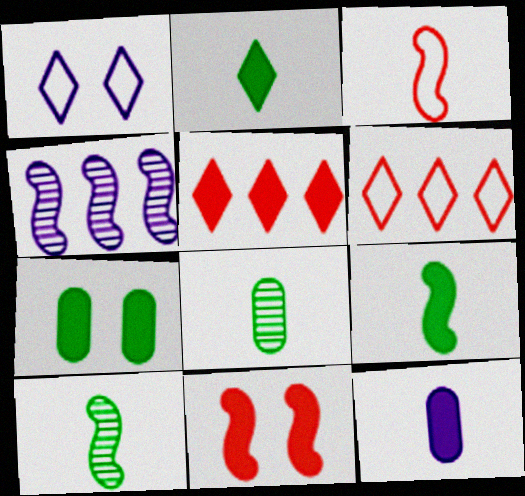[[1, 4, 12]]